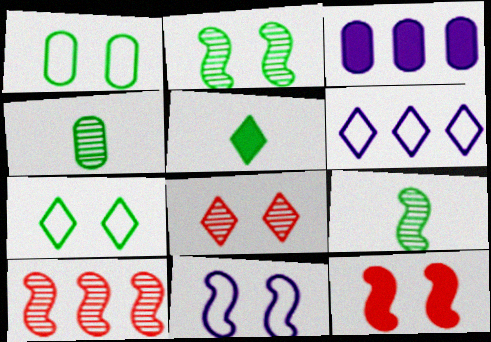[[2, 11, 12], 
[3, 5, 12], 
[4, 6, 12], 
[5, 6, 8]]